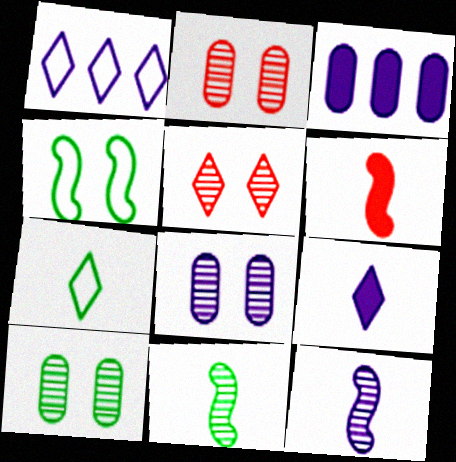[[1, 6, 10], 
[2, 8, 10]]